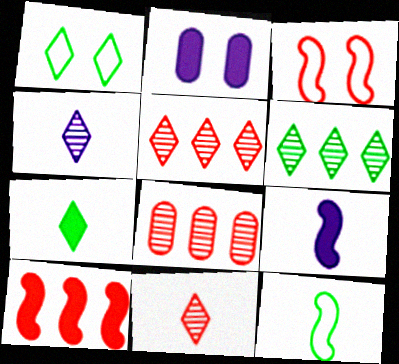[[1, 6, 7], 
[1, 8, 9], 
[2, 5, 12], 
[2, 7, 10]]